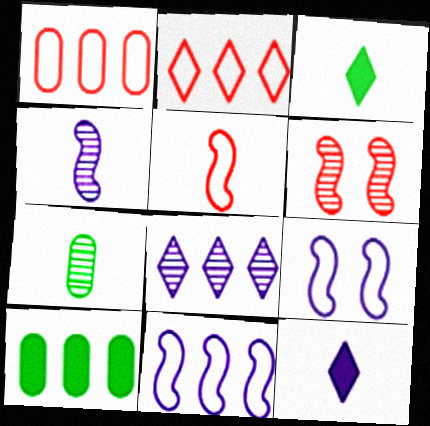[[5, 7, 12], 
[6, 7, 8]]